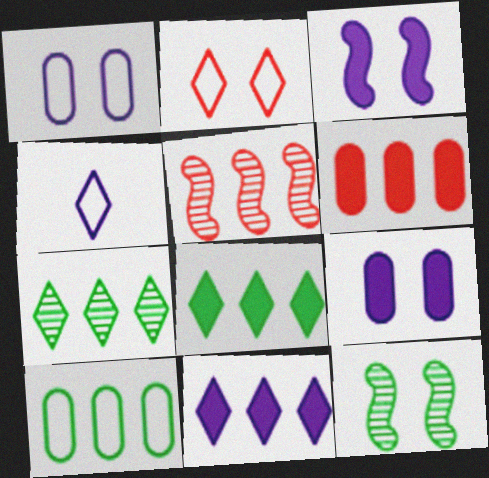[[2, 9, 12], 
[4, 6, 12], 
[5, 10, 11]]